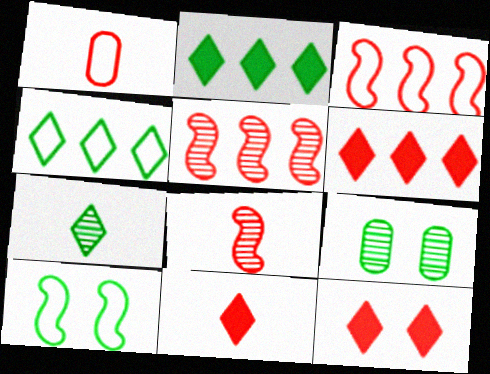[[1, 5, 12], 
[1, 8, 11], 
[6, 11, 12]]